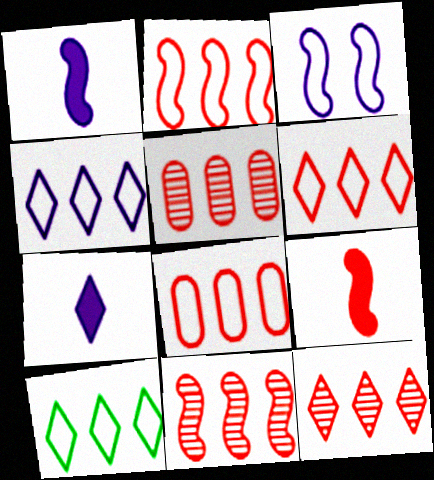[[2, 6, 8], 
[4, 6, 10], 
[5, 11, 12]]